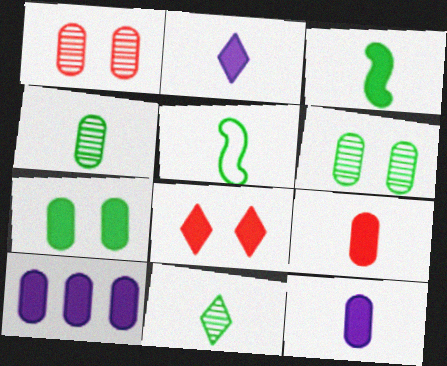[[2, 3, 9], 
[3, 8, 10], 
[7, 9, 10]]